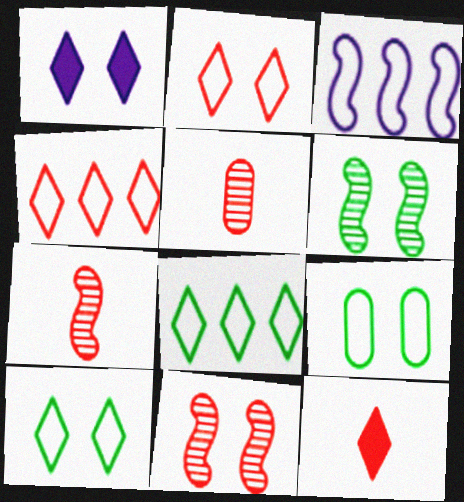[[1, 9, 11]]